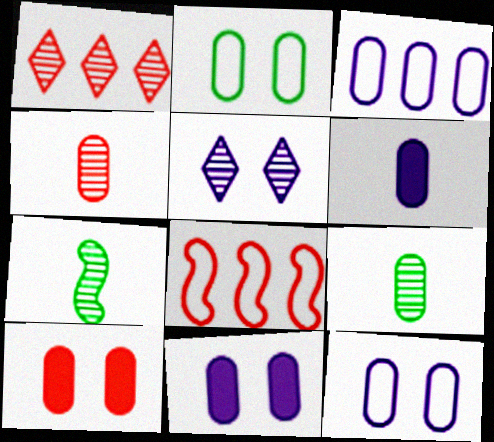[[3, 9, 10]]